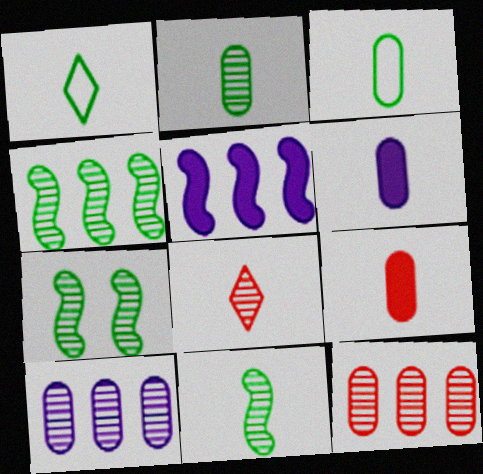[[4, 7, 11], 
[7, 8, 10]]